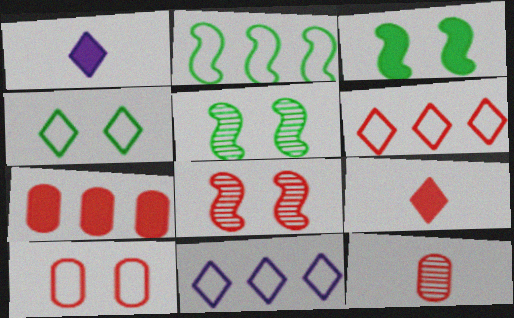[[1, 3, 7], 
[3, 11, 12], 
[7, 10, 12]]